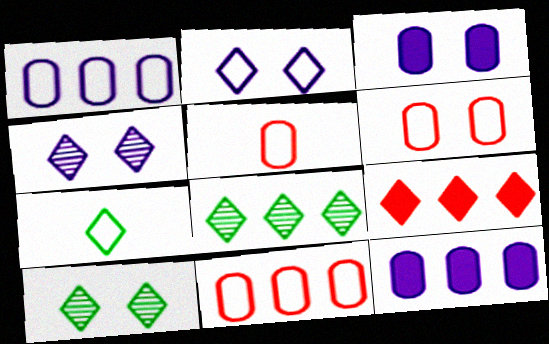[[4, 7, 9], 
[5, 6, 11]]